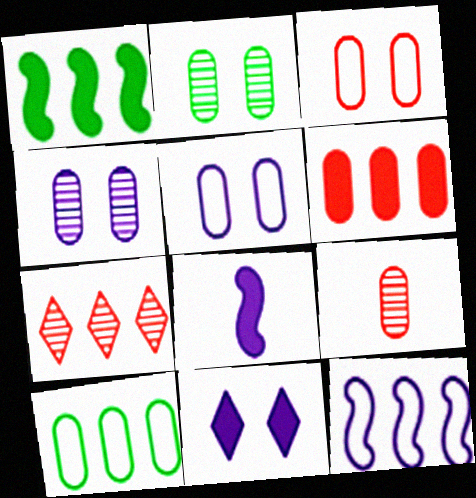[[3, 6, 9]]